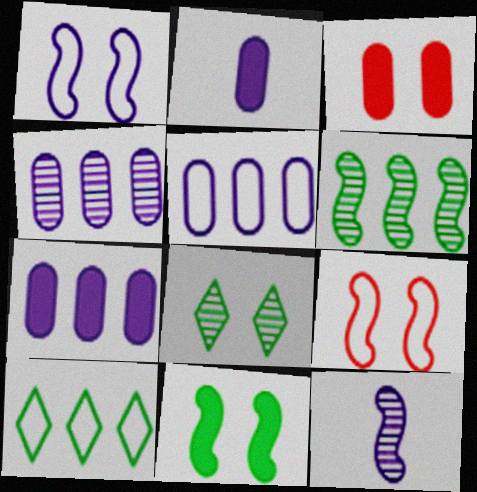[[1, 3, 8], 
[3, 10, 12], 
[4, 5, 7]]